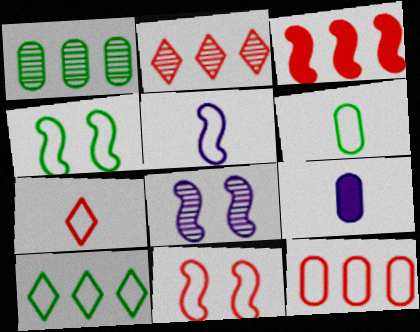[[2, 3, 12], 
[2, 4, 9], 
[4, 6, 10], 
[5, 6, 7], 
[7, 11, 12]]